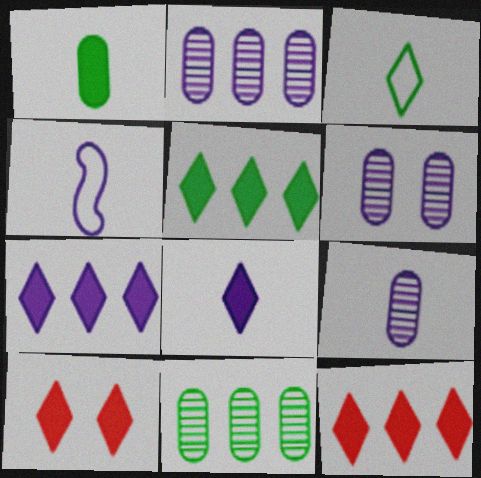[[2, 6, 9], 
[4, 6, 7], 
[4, 8, 9], 
[4, 10, 11], 
[5, 7, 12], 
[5, 8, 10]]